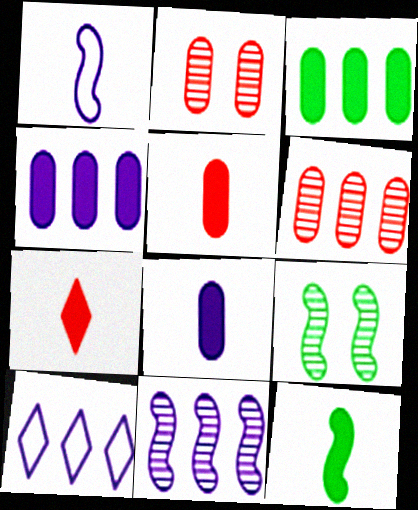[[2, 10, 12], 
[4, 10, 11], 
[5, 9, 10], 
[7, 8, 12]]